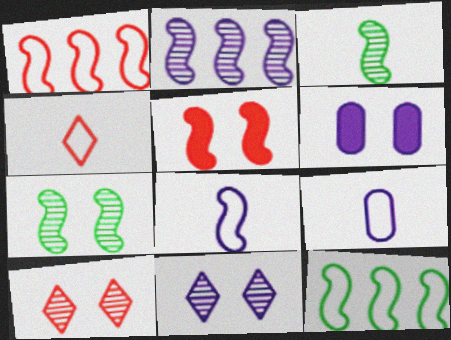[]